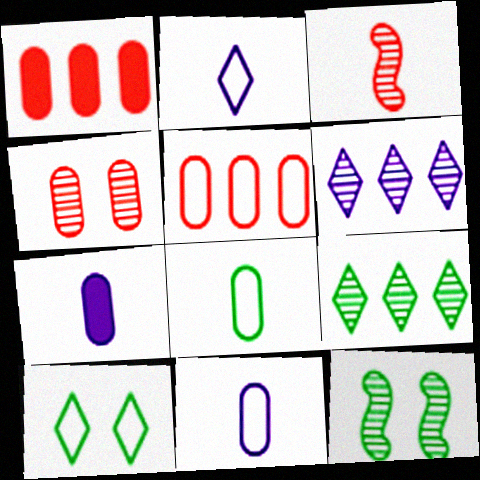[[1, 2, 12]]